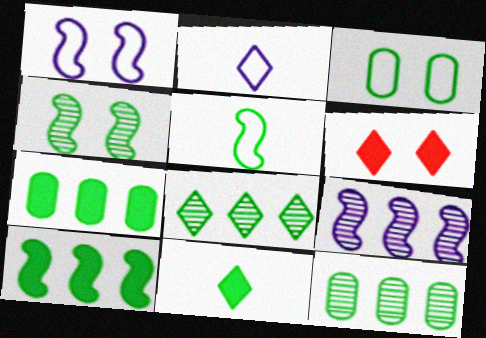[[2, 6, 8], 
[4, 5, 10]]